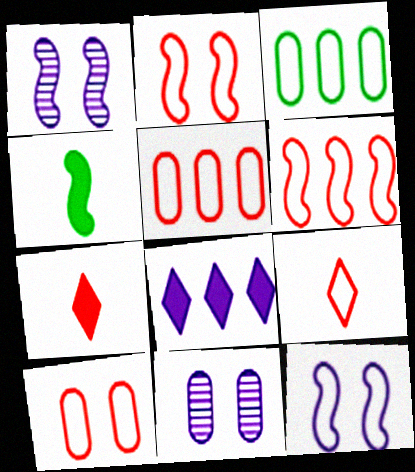[[1, 3, 7], 
[1, 4, 6], 
[2, 5, 9], 
[3, 9, 12], 
[6, 9, 10]]